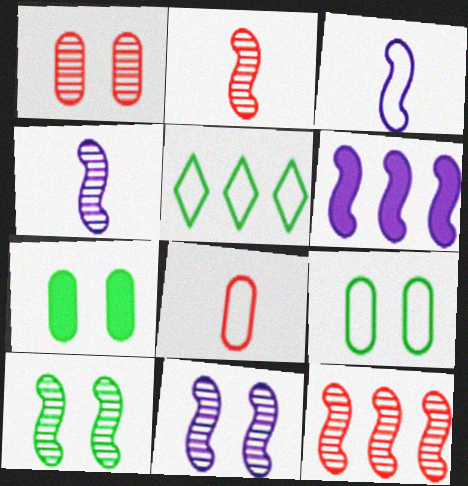[[3, 6, 11], 
[4, 10, 12]]